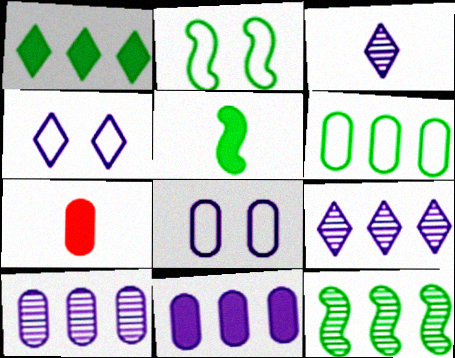[[1, 6, 12], 
[2, 5, 12], 
[2, 7, 9], 
[4, 7, 12]]